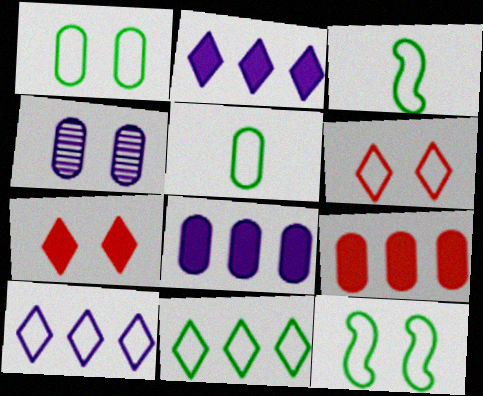[[1, 3, 11], 
[4, 5, 9], 
[4, 7, 12], 
[5, 11, 12]]